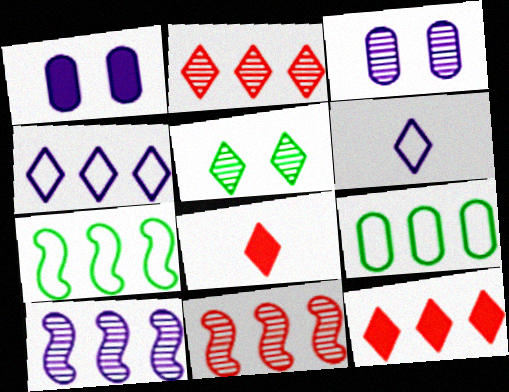[[1, 6, 10], 
[3, 7, 8], 
[4, 5, 8], 
[5, 6, 12], 
[9, 10, 12]]